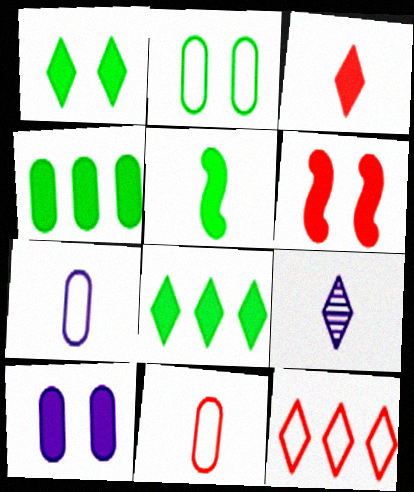[[1, 4, 5], 
[1, 6, 10], 
[1, 9, 12], 
[5, 9, 11]]